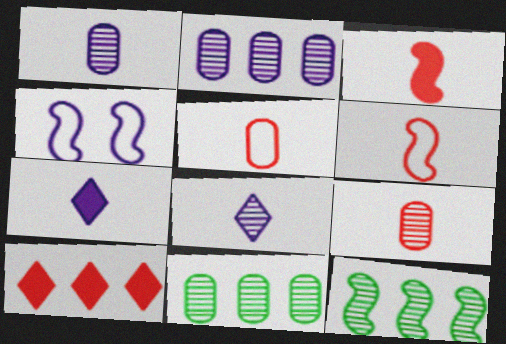[[2, 4, 7], 
[3, 4, 12]]